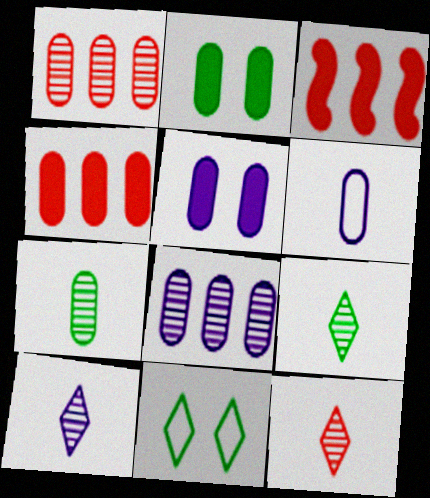[[1, 2, 6], 
[5, 6, 8], 
[9, 10, 12]]